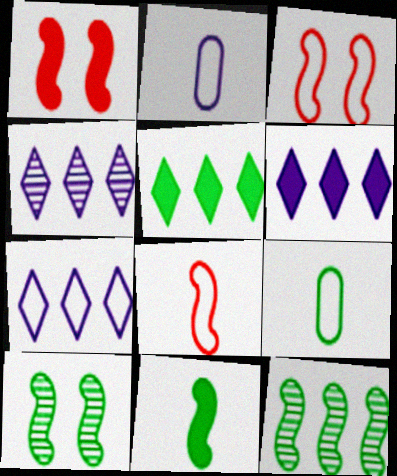[[1, 4, 9], 
[3, 7, 9], 
[4, 6, 7], 
[5, 9, 10]]